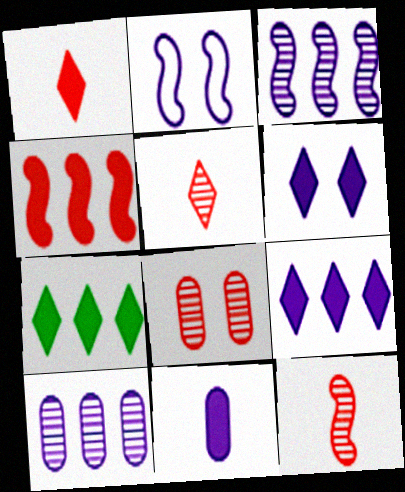[[1, 6, 7]]